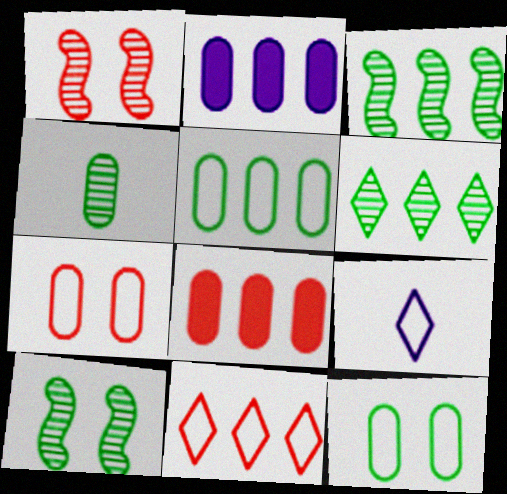[[2, 3, 11], 
[2, 4, 7], 
[4, 6, 10], 
[8, 9, 10]]